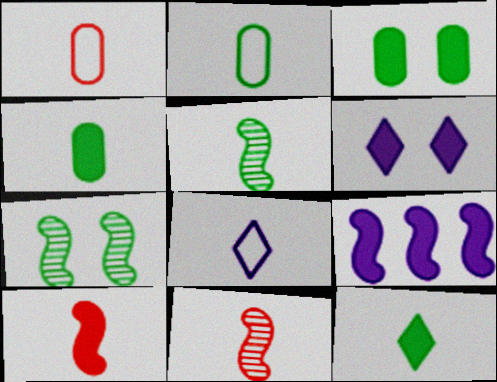[[2, 5, 12], 
[4, 8, 11]]